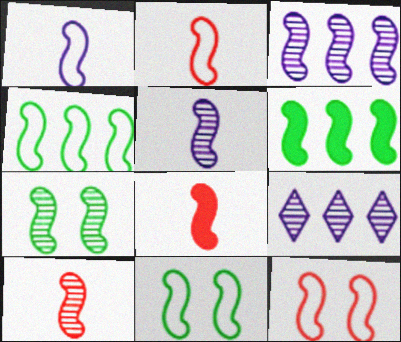[[1, 4, 12], 
[2, 8, 10], 
[3, 7, 10], 
[3, 8, 11], 
[5, 6, 12]]